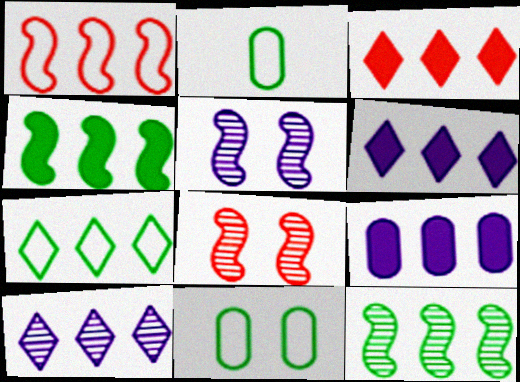[[2, 3, 5], 
[2, 6, 8], 
[3, 4, 9], 
[3, 7, 10]]